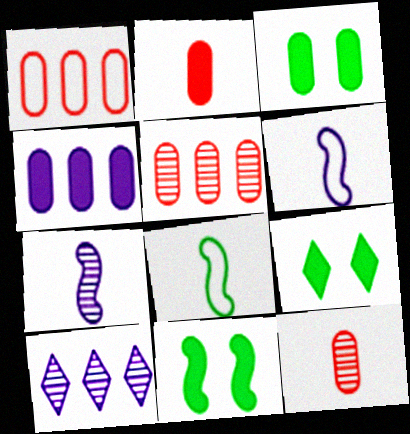[[1, 7, 9], 
[2, 3, 4], 
[3, 9, 11], 
[5, 6, 9]]